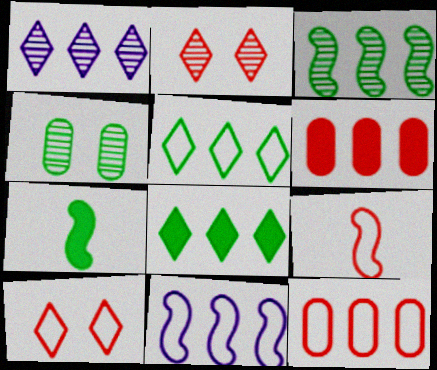[[2, 6, 9], 
[4, 5, 7], 
[5, 11, 12], 
[9, 10, 12]]